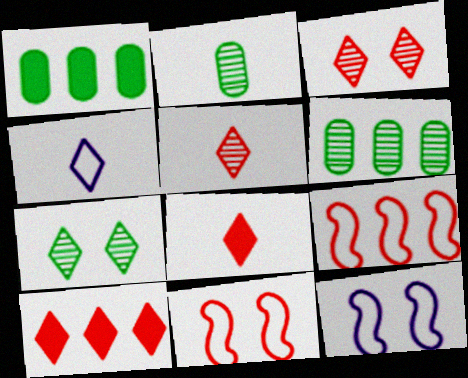[[1, 5, 12], 
[2, 10, 12], 
[4, 7, 10], 
[6, 8, 12]]